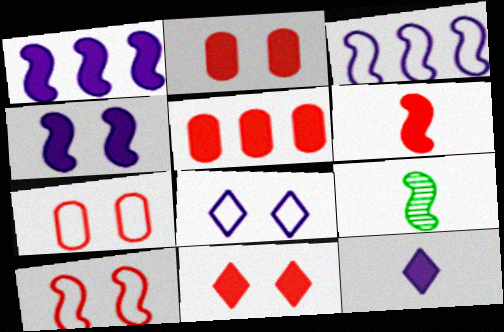[[1, 9, 10], 
[5, 6, 11], 
[5, 8, 9]]